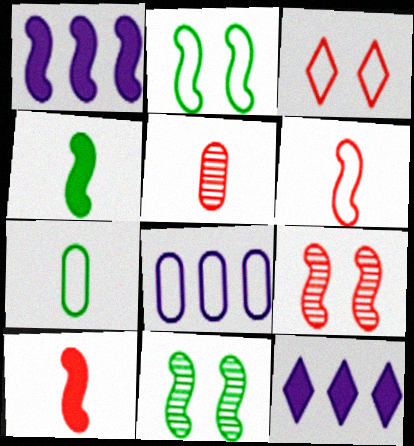[[1, 6, 11], 
[2, 5, 12], 
[7, 9, 12]]